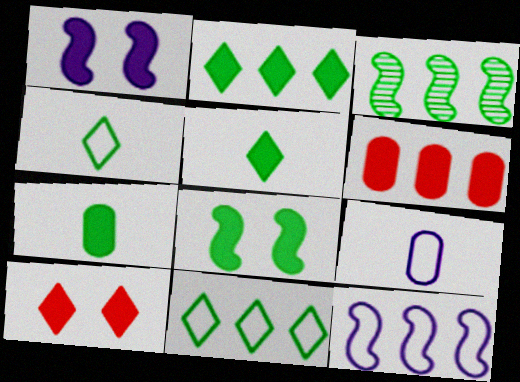[[1, 5, 6], 
[2, 7, 8], 
[3, 9, 10]]